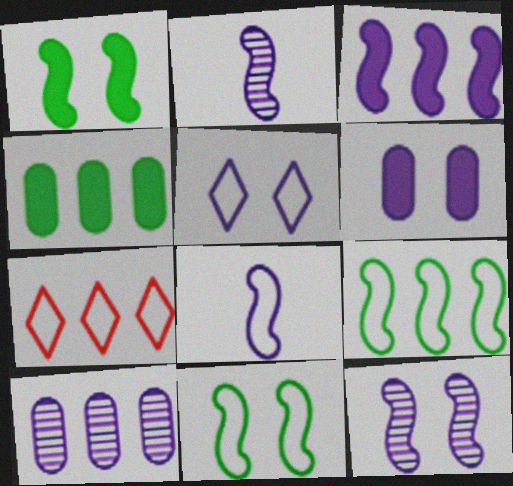[[3, 8, 12], 
[5, 6, 12]]